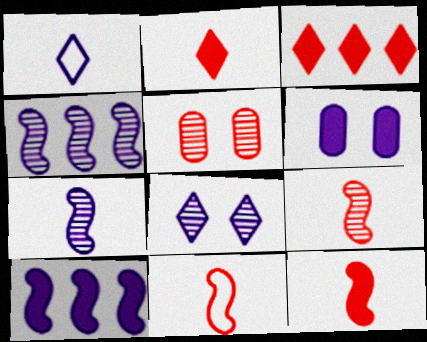[[1, 4, 6], 
[3, 5, 11], 
[9, 11, 12]]